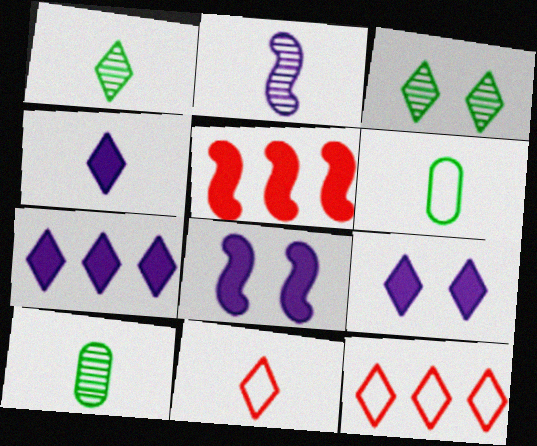[[1, 4, 11], 
[1, 9, 12], 
[3, 4, 12], 
[3, 7, 11], 
[4, 7, 9], 
[8, 10, 12]]